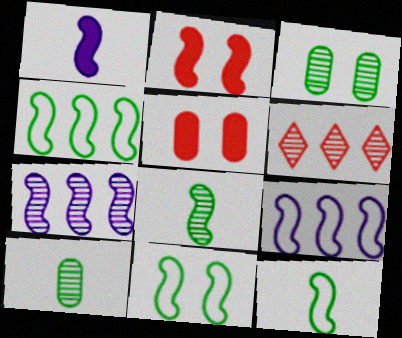[[2, 7, 12], 
[2, 8, 9], 
[4, 11, 12]]